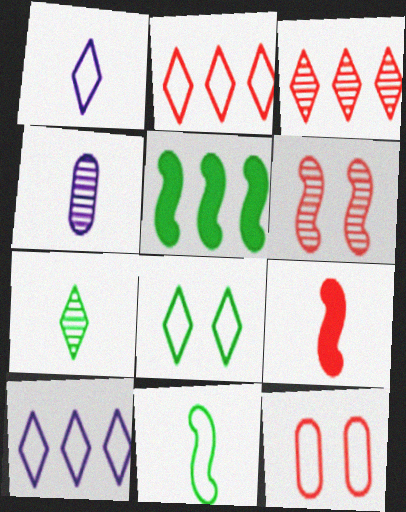[[1, 2, 8], 
[3, 9, 12], 
[10, 11, 12]]